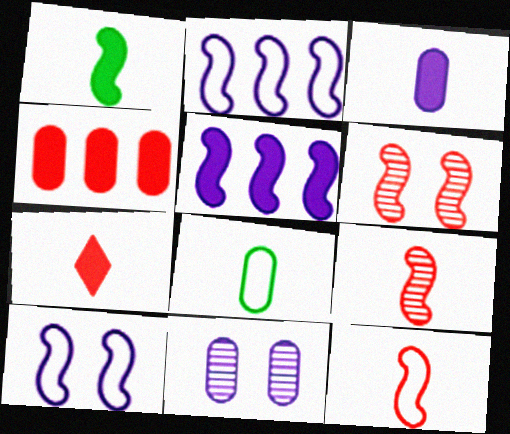[[1, 2, 6], 
[1, 3, 7], 
[4, 8, 11]]